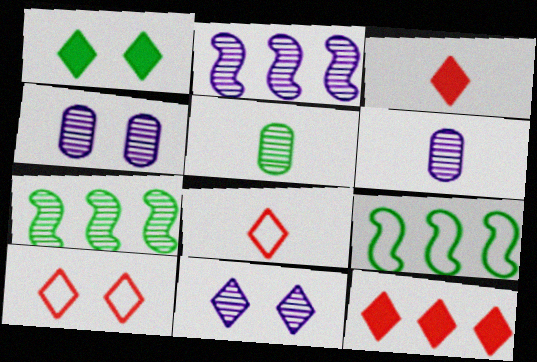[[1, 5, 9], 
[1, 10, 11], 
[2, 6, 11], 
[3, 4, 9]]